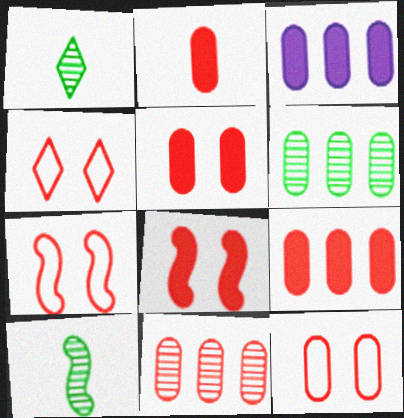[[1, 3, 7], 
[2, 5, 9], 
[2, 11, 12], 
[3, 4, 10], 
[4, 7, 12]]